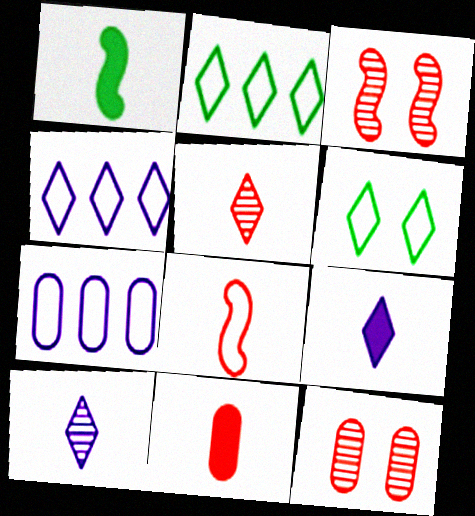[[1, 4, 12], 
[1, 9, 11], 
[5, 8, 11], 
[6, 7, 8]]